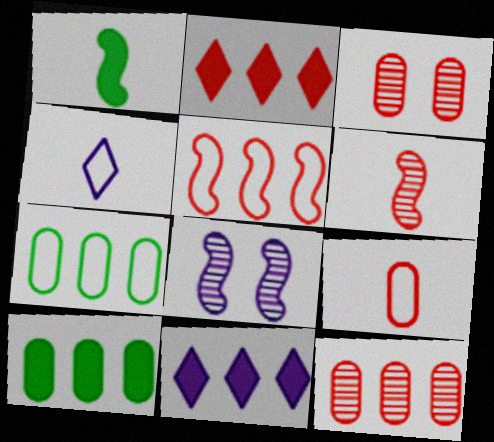[[1, 5, 8], 
[2, 5, 12]]